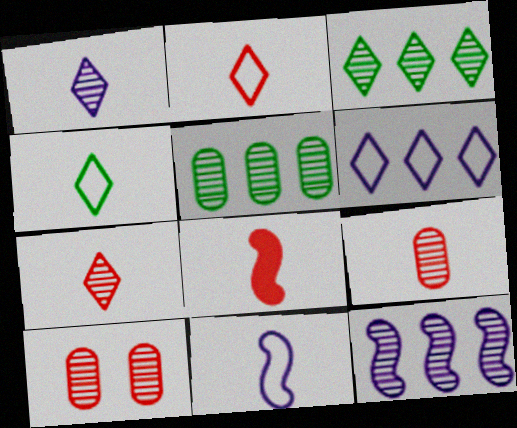[[2, 8, 9]]